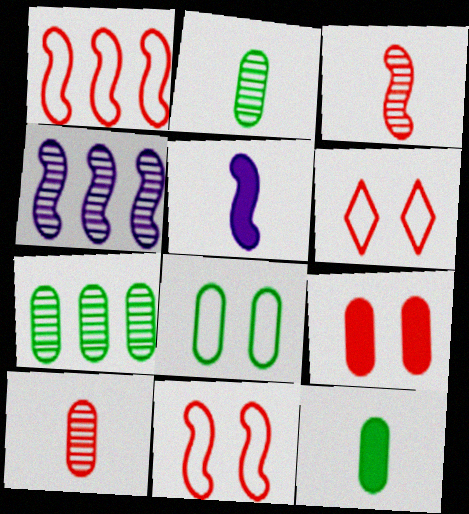[[4, 6, 12], 
[5, 6, 7], 
[7, 8, 12]]